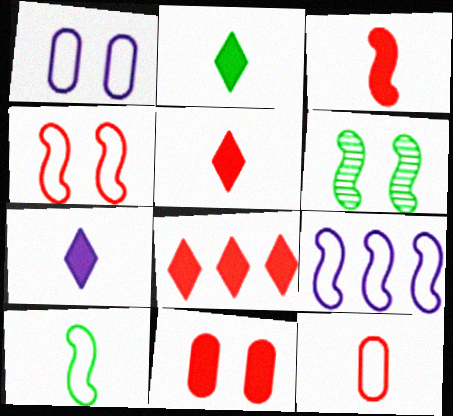[[2, 5, 7], 
[3, 6, 9], 
[3, 8, 11], 
[4, 9, 10]]